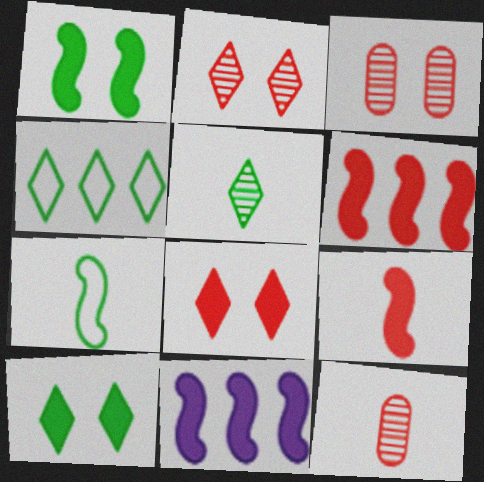[[1, 9, 11], 
[4, 5, 10]]